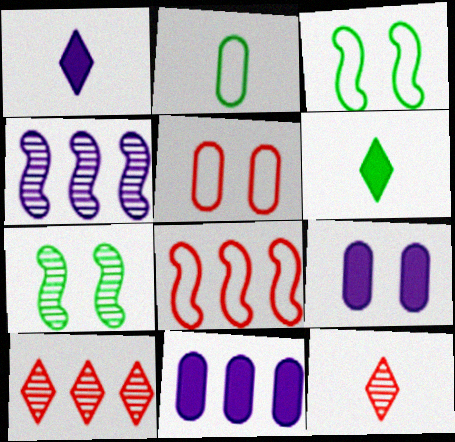[[3, 11, 12], 
[4, 5, 6]]